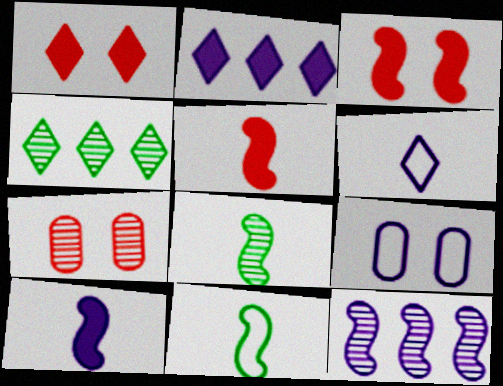[[1, 4, 6], 
[2, 7, 11], 
[3, 11, 12], 
[4, 5, 9]]